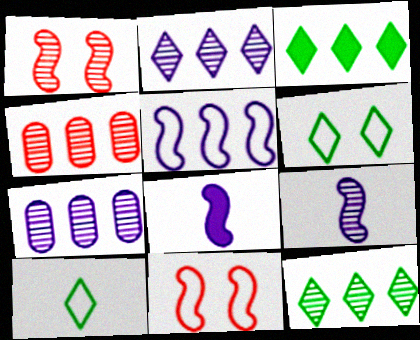[[3, 4, 5], 
[4, 6, 8]]